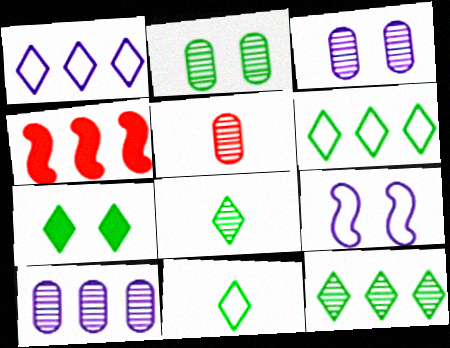[[2, 5, 10], 
[3, 4, 11], 
[4, 6, 10], 
[6, 7, 8], 
[7, 11, 12]]